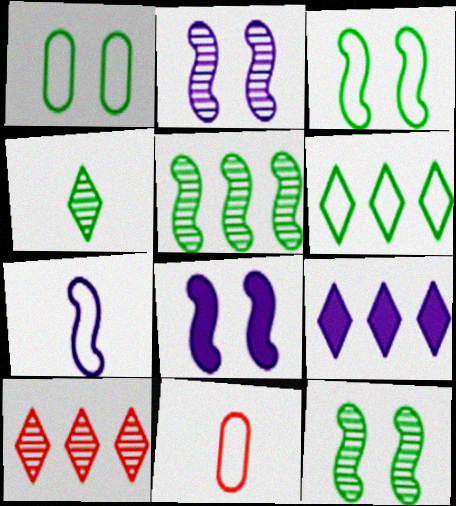[[6, 9, 10], 
[9, 11, 12]]